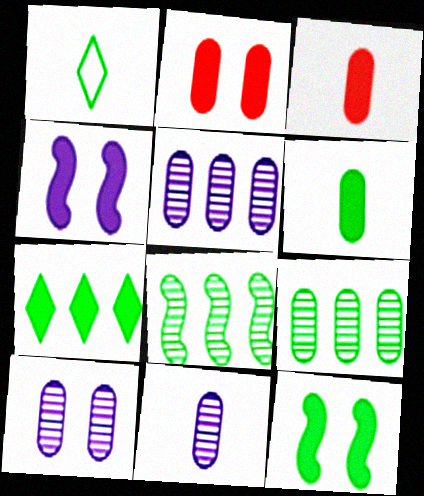[[1, 9, 12], 
[3, 4, 7], 
[5, 10, 11], 
[6, 7, 12]]